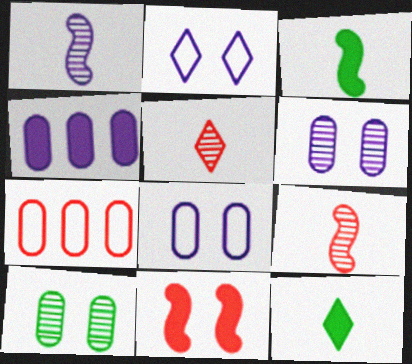[[1, 2, 4], 
[2, 10, 11], 
[4, 11, 12], 
[5, 7, 11]]